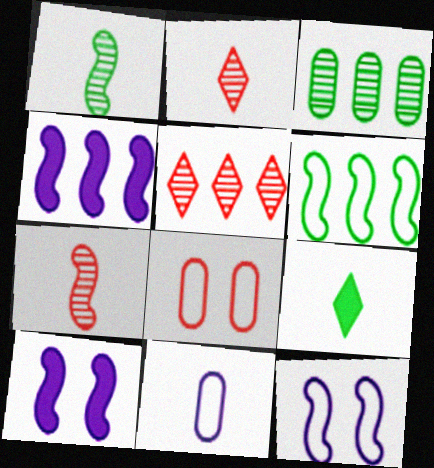[[6, 7, 10], 
[7, 9, 11]]